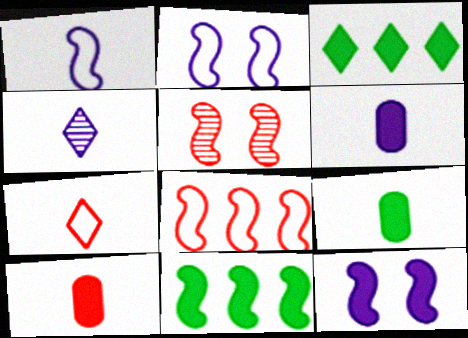[[1, 4, 6], 
[1, 5, 11], 
[3, 10, 12], 
[6, 9, 10]]